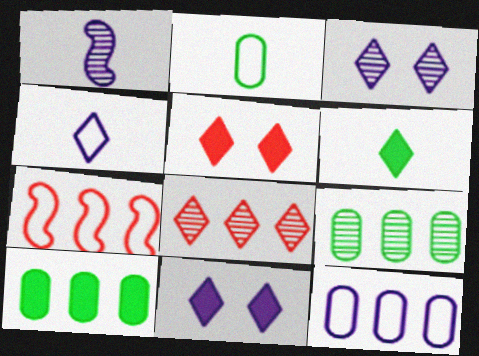[[1, 11, 12]]